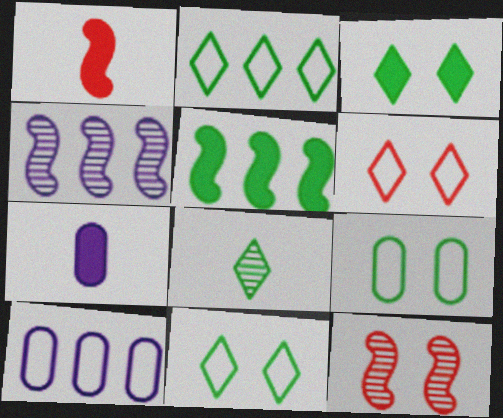[[2, 3, 8], 
[2, 7, 12], 
[5, 8, 9]]